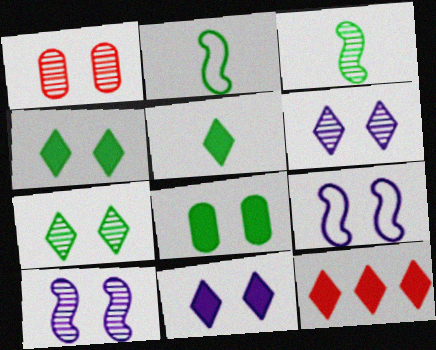[[1, 4, 9], 
[1, 7, 10], 
[5, 11, 12]]